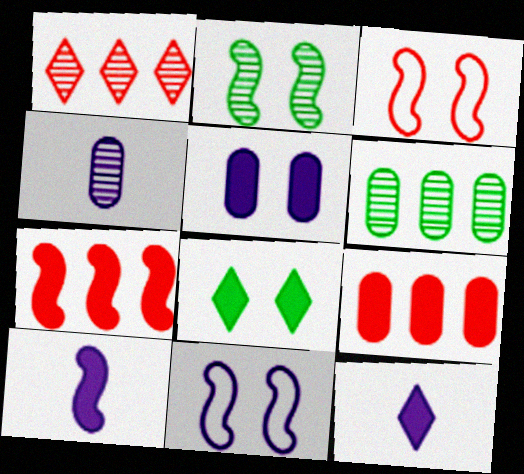[[1, 2, 4], 
[3, 6, 12], 
[8, 9, 10]]